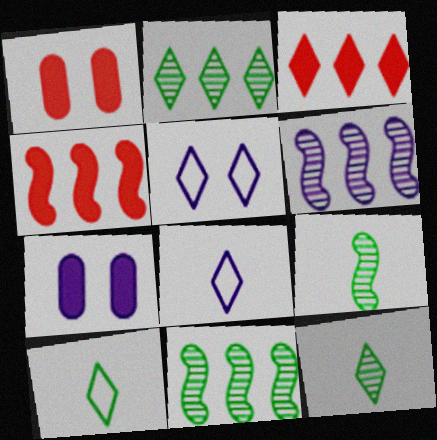[[1, 6, 10], 
[1, 8, 11], 
[3, 5, 12], 
[6, 7, 8]]